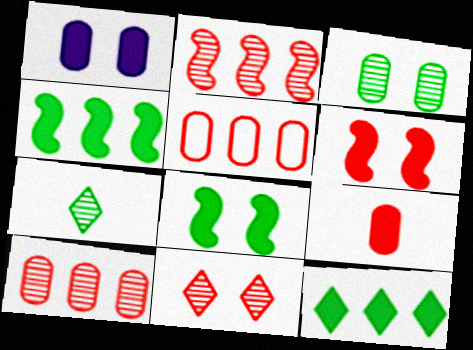[]